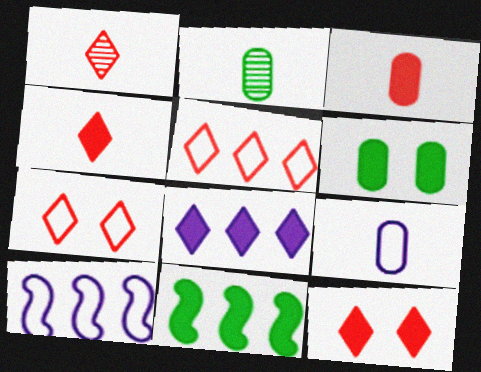[[1, 5, 12], 
[1, 6, 10], 
[2, 3, 9], 
[2, 10, 12]]